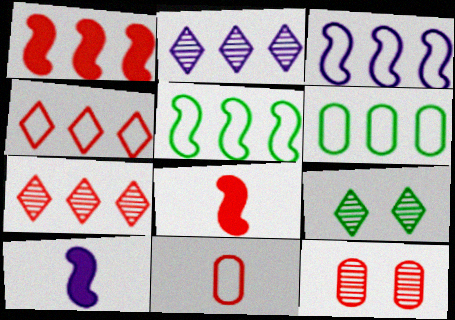[[1, 2, 6], 
[3, 4, 6], 
[4, 8, 12]]